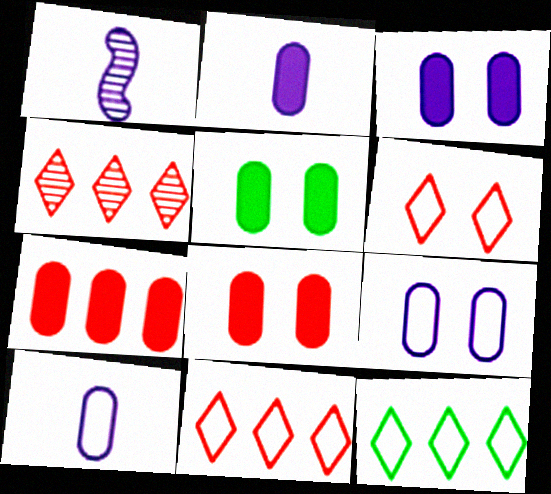[[1, 5, 11], 
[1, 8, 12], 
[2, 5, 7], 
[3, 5, 8]]